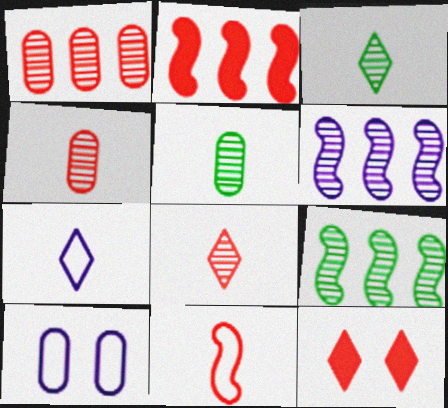[[1, 11, 12], 
[2, 3, 10]]